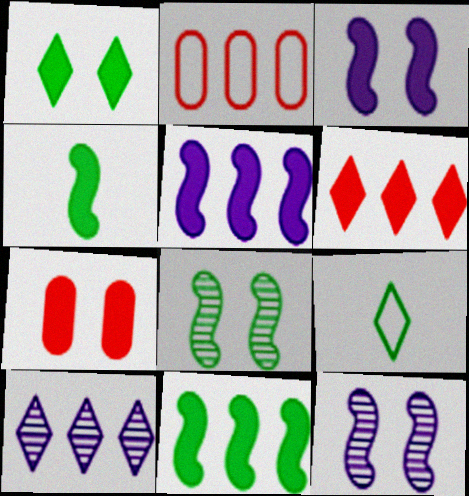[[1, 3, 7], 
[2, 10, 11]]